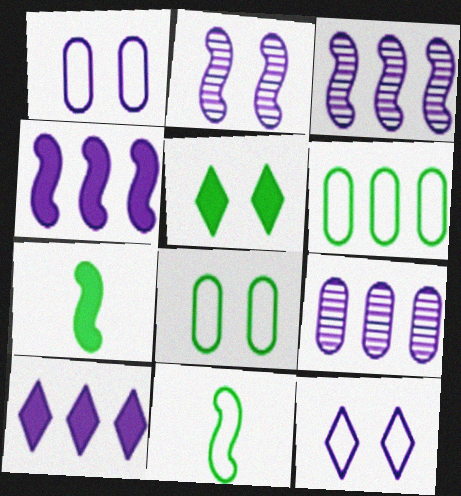[]